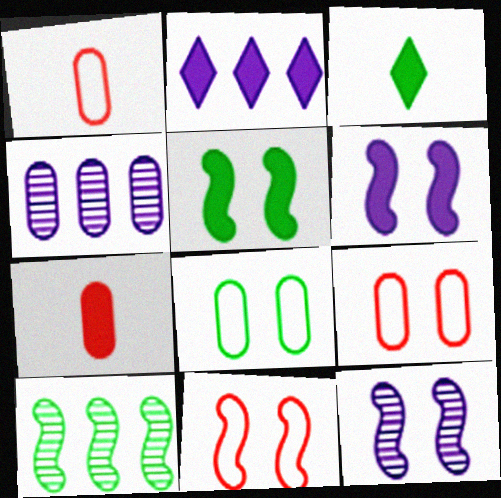[[2, 5, 7], 
[3, 4, 11], 
[3, 8, 10], 
[4, 7, 8], 
[5, 11, 12]]